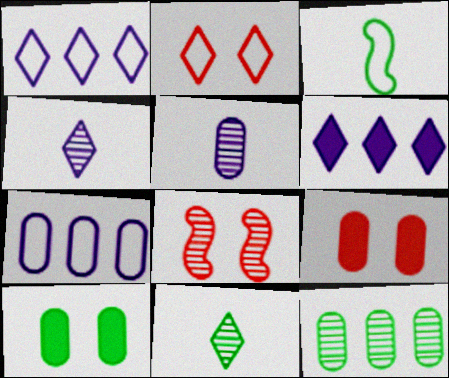[[2, 3, 7], 
[2, 6, 11], 
[2, 8, 9], 
[4, 8, 12]]